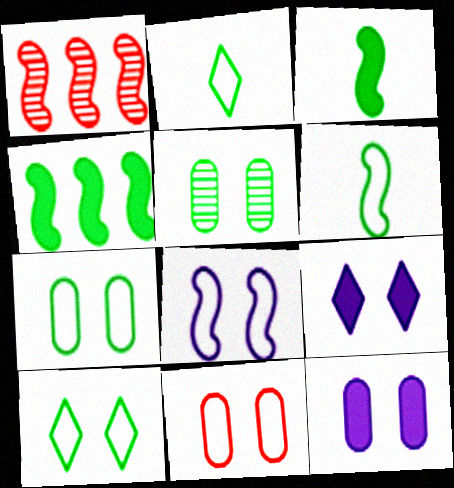[[1, 2, 12], 
[1, 3, 8], 
[2, 4, 5], 
[5, 11, 12], 
[8, 10, 11]]